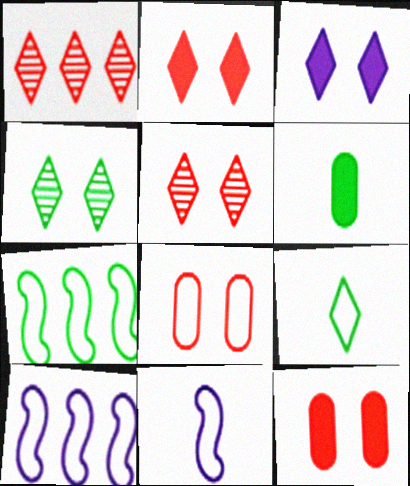[[1, 3, 9], 
[4, 6, 7], 
[5, 6, 10], 
[8, 9, 10]]